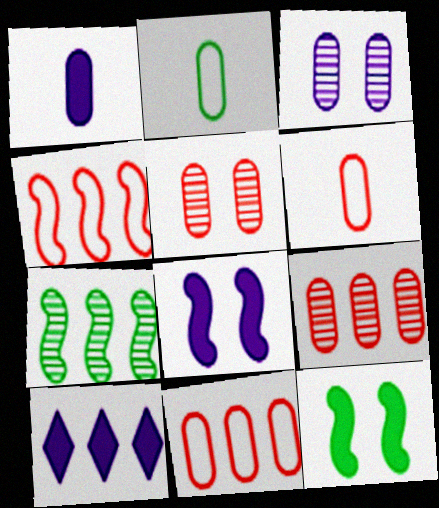[[1, 8, 10], 
[7, 10, 11]]